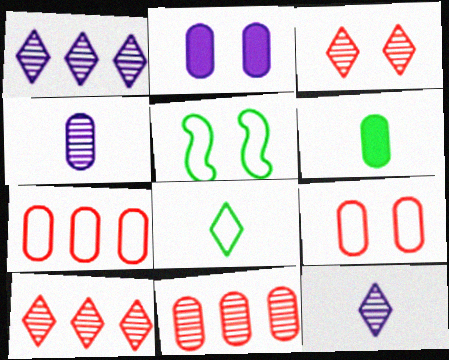[[2, 3, 5]]